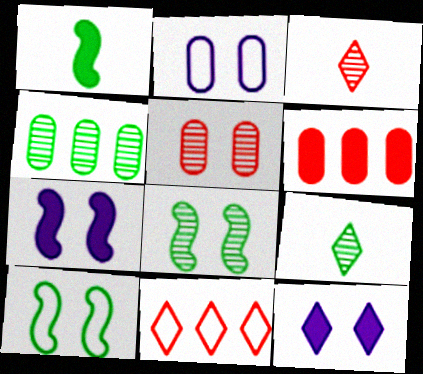[[1, 6, 12], 
[4, 8, 9], 
[5, 10, 12], 
[9, 11, 12]]